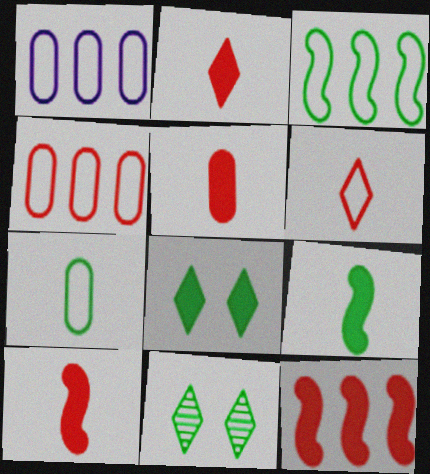[[1, 10, 11], 
[2, 5, 10]]